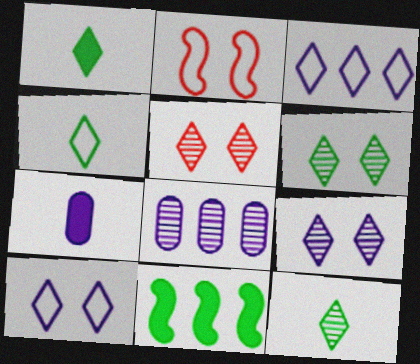[[1, 2, 8], 
[1, 3, 5], 
[1, 4, 12], 
[5, 6, 9]]